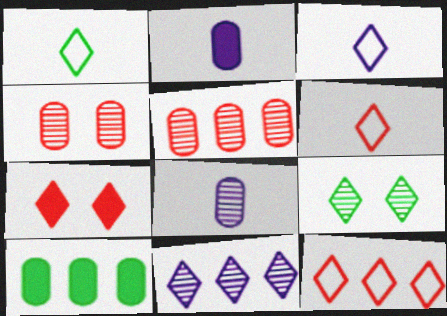[[1, 3, 6], 
[1, 7, 11]]